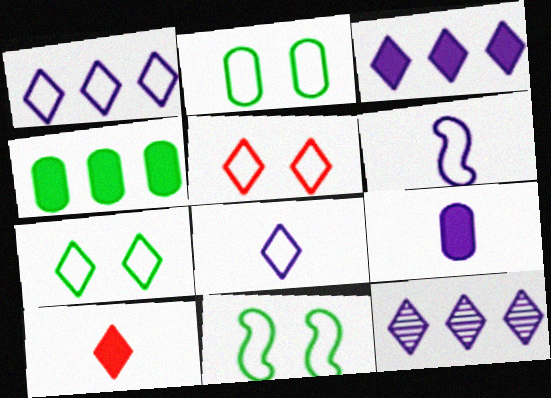[[1, 3, 12], 
[2, 7, 11], 
[7, 10, 12]]